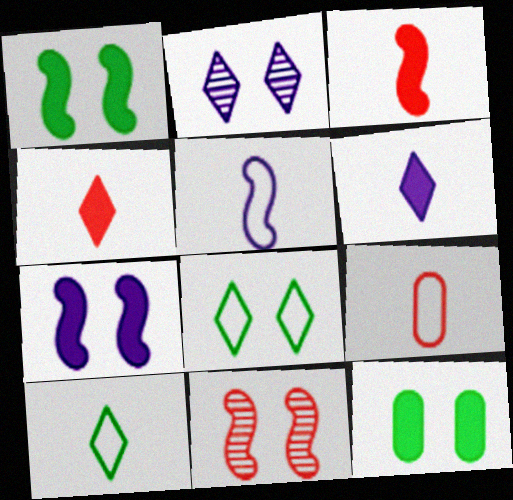[[5, 9, 10]]